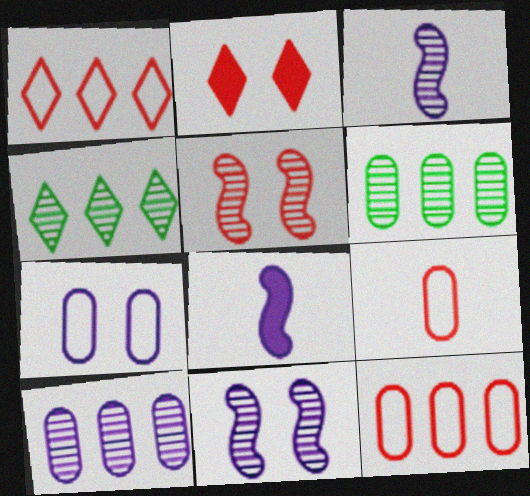[]